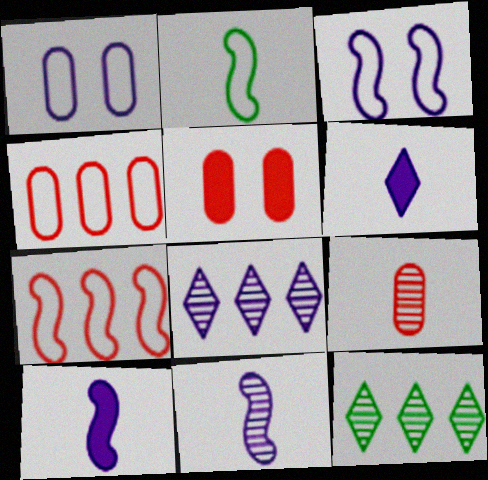[[1, 8, 10], 
[2, 3, 7], 
[2, 5, 8], 
[2, 6, 9], 
[4, 5, 9]]